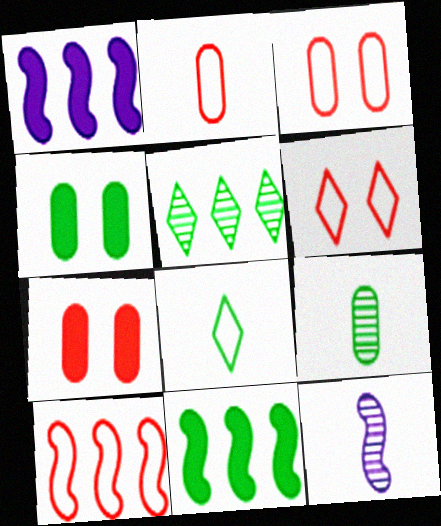[[1, 6, 9], 
[2, 6, 10]]